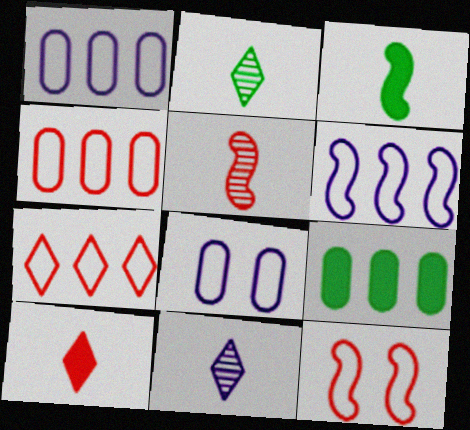[[9, 11, 12]]